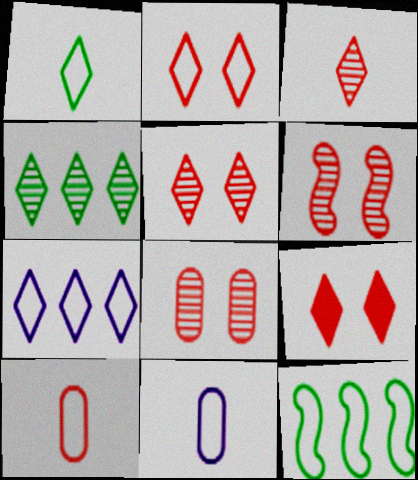[[1, 2, 7], 
[2, 5, 9], 
[2, 11, 12], 
[5, 6, 8]]